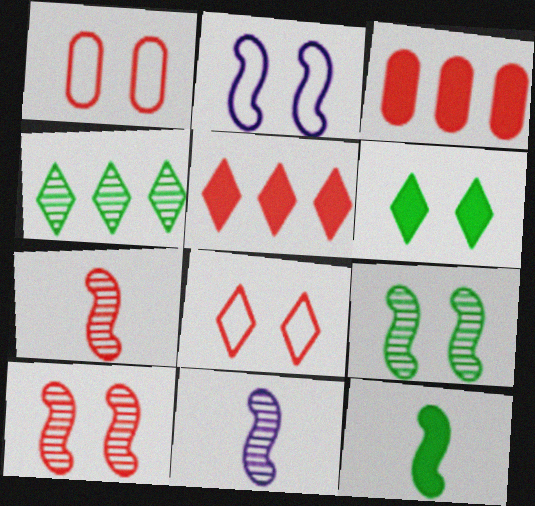[[1, 5, 7], 
[3, 7, 8]]